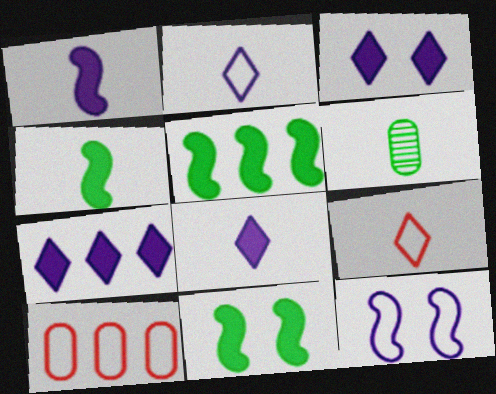[[1, 6, 9], 
[3, 7, 8], 
[4, 5, 11]]